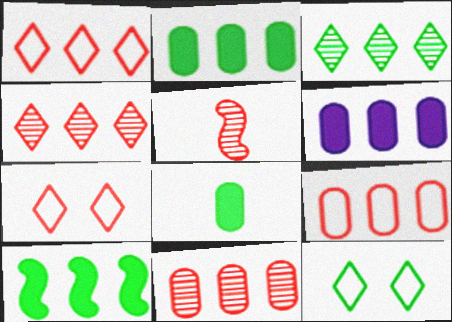[[5, 6, 12]]